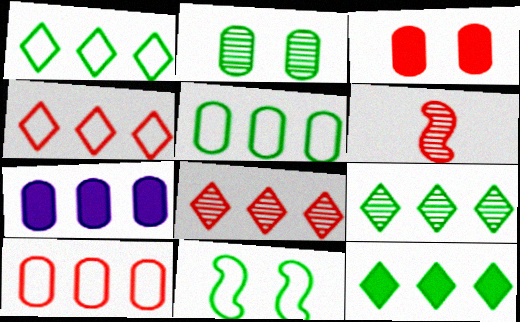[[1, 9, 12], 
[3, 4, 6]]